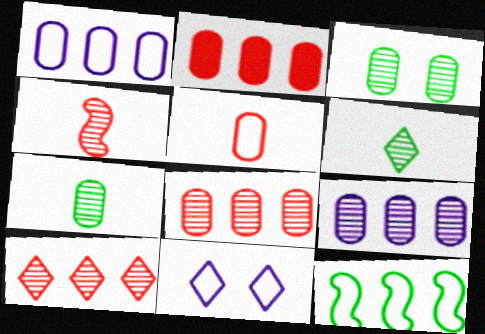[[5, 11, 12]]